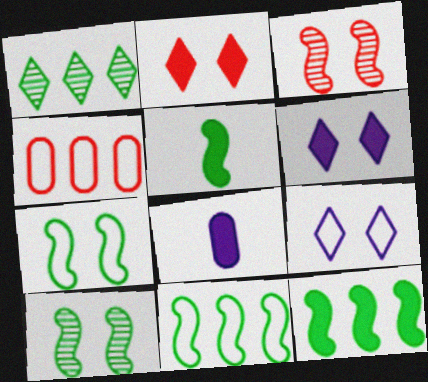[[2, 8, 12], 
[5, 10, 11]]